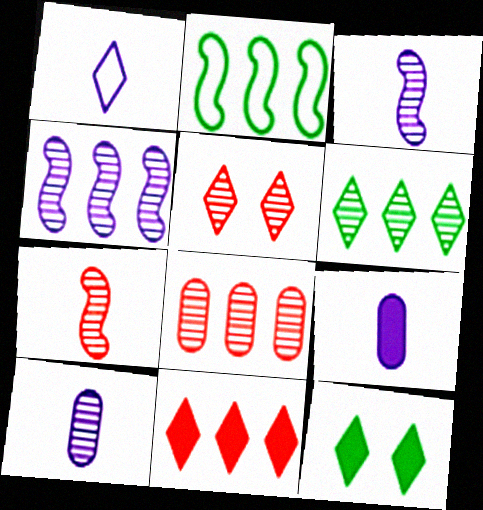[[1, 3, 9], 
[2, 5, 9], 
[4, 6, 8], 
[5, 7, 8]]